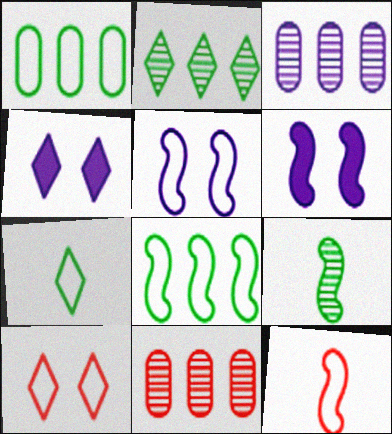[[5, 8, 12], 
[6, 7, 11]]